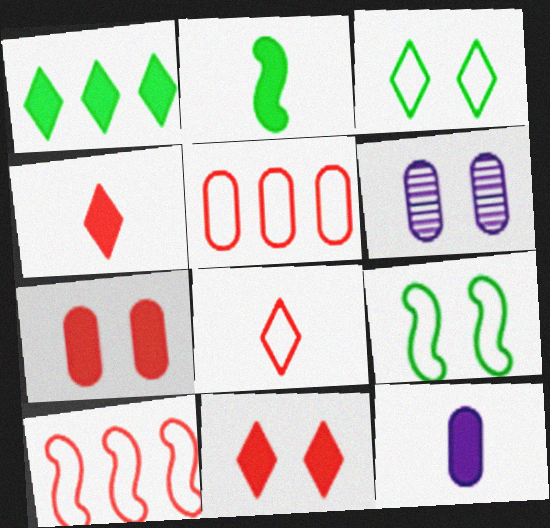[[2, 4, 12], 
[6, 9, 11]]